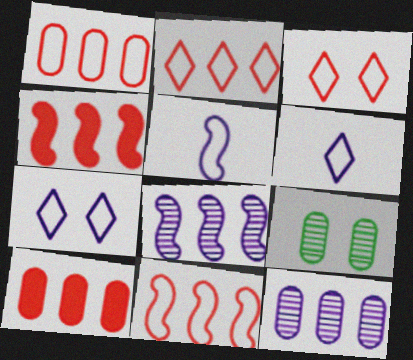[[1, 2, 11], 
[4, 6, 9]]